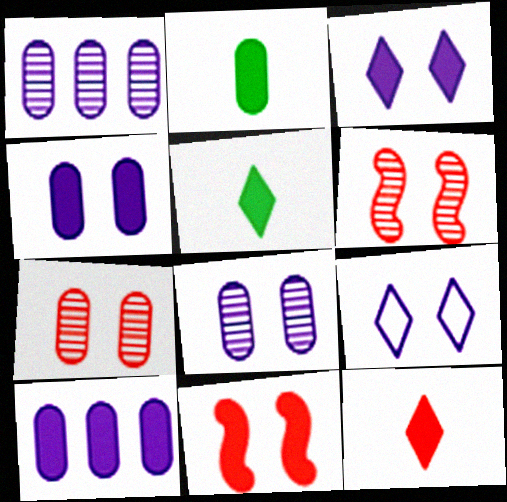[[5, 10, 11]]